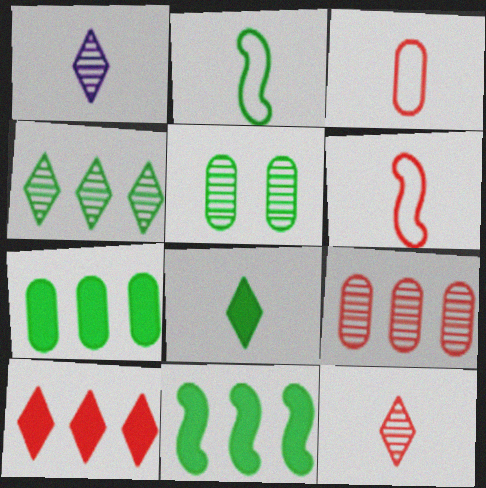[]